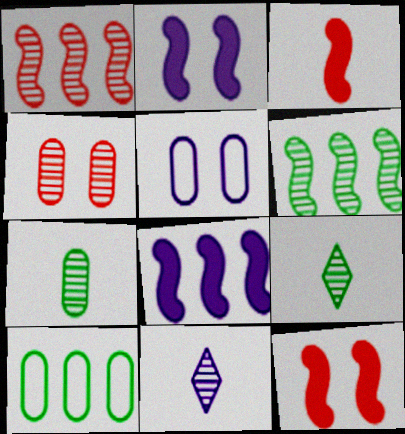[[4, 6, 11], 
[5, 8, 11], 
[10, 11, 12]]